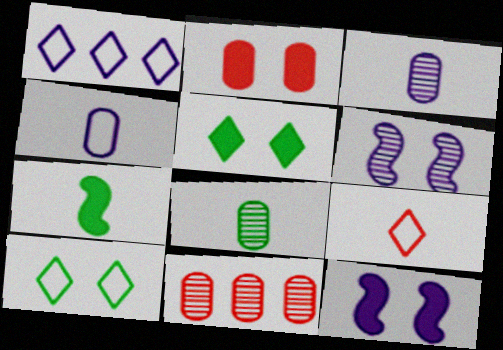[[1, 3, 12], 
[1, 9, 10], 
[2, 5, 12], 
[2, 6, 10], 
[3, 7, 9]]